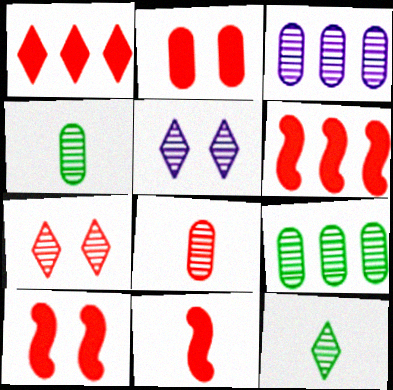[[1, 2, 11], 
[6, 10, 11]]